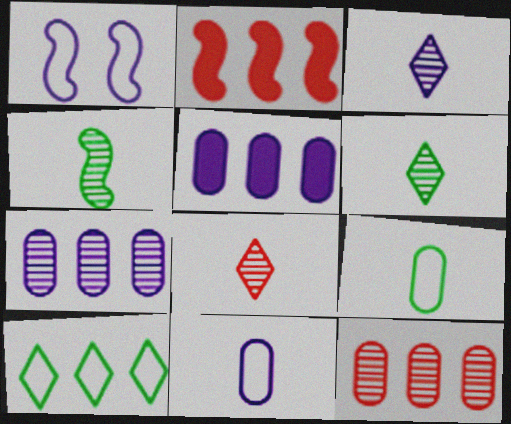[[1, 2, 4], 
[1, 3, 5], 
[2, 7, 10], 
[3, 6, 8]]